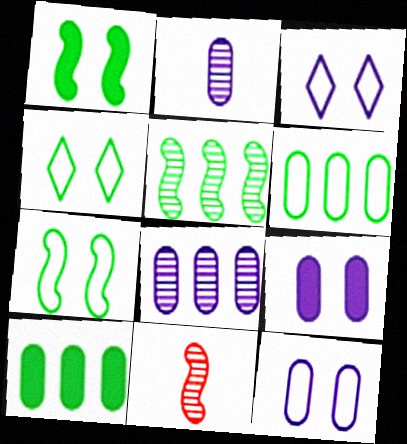[[3, 10, 11]]